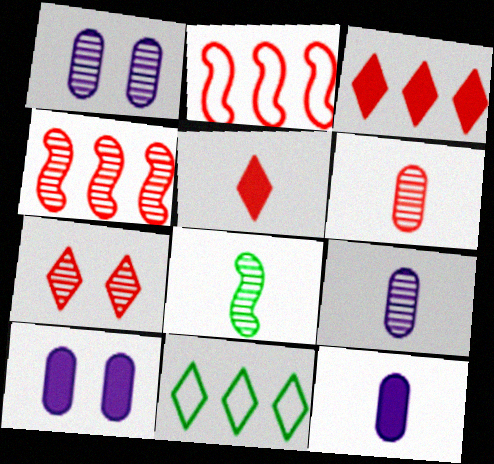[[4, 6, 7]]